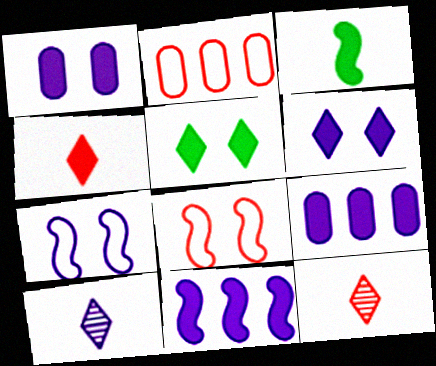[[7, 9, 10]]